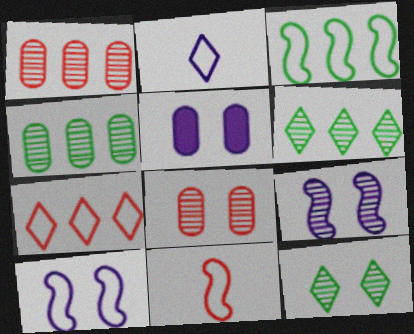[[3, 10, 11], 
[5, 6, 11], 
[8, 9, 12]]